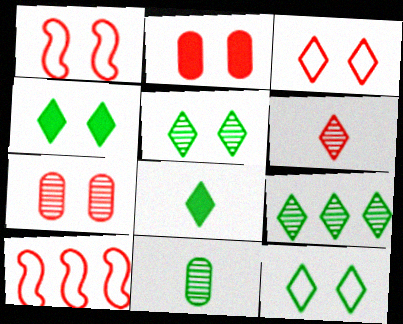[[2, 6, 10], 
[4, 5, 12], 
[8, 9, 12]]